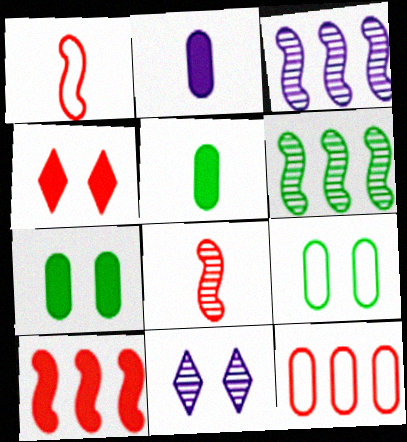[[4, 8, 12]]